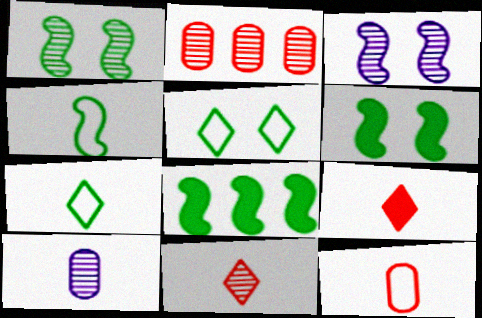[[1, 4, 8], 
[4, 9, 10]]